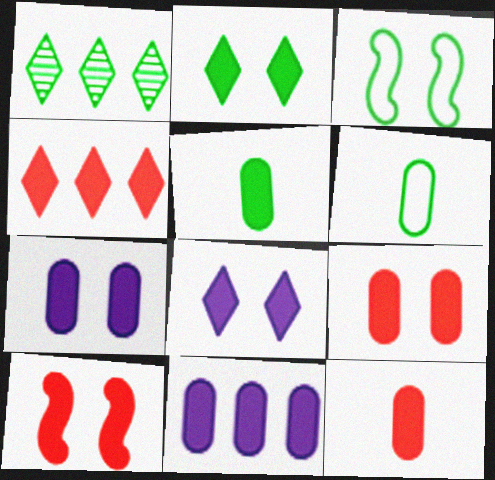[[1, 3, 5], 
[2, 7, 10], 
[4, 10, 12], 
[5, 9, 11]]